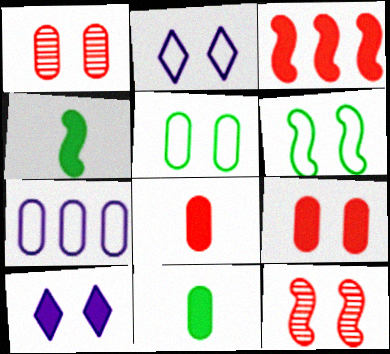[[1, 6, 10], 
[1, 7, 11], 
[3, 10, 11], 
[5, 10, 12]]